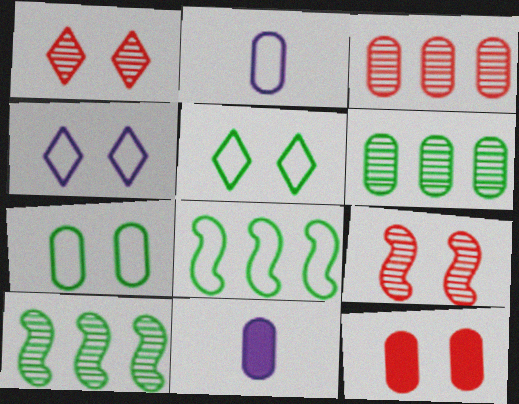[[1, 8, 11], 
[2, 6, 12], 
[3, 7, 11]]